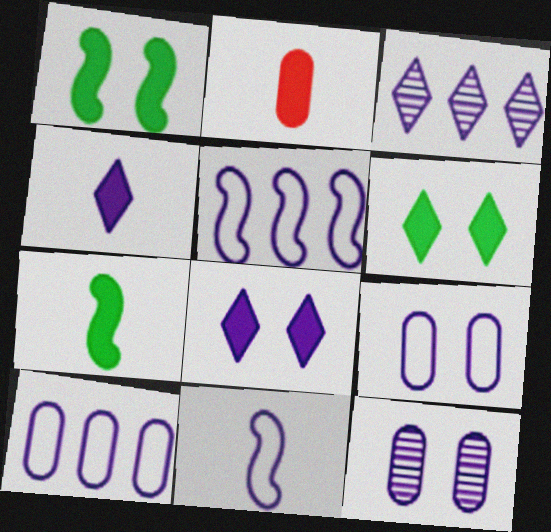[[2, 4, 7], 
[4, 5, 12]]